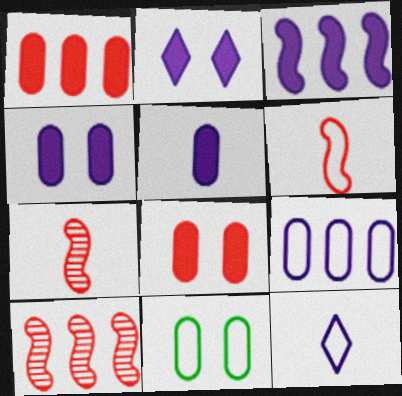[[2, 3, 5]]